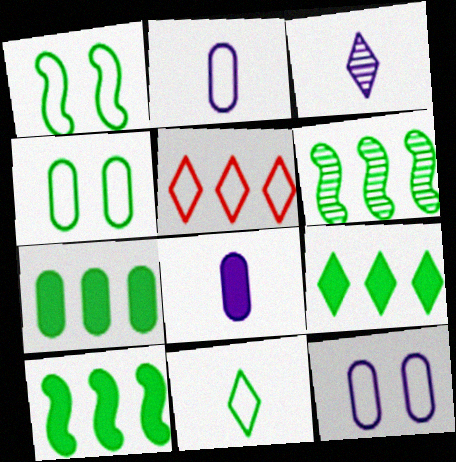[[1, 2, 5], 
[7, 9, 10]]